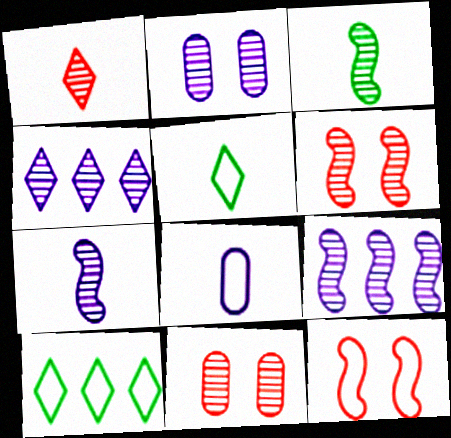[[2, 4, 7], 
[3, 4, 11], 
[3, 6, 9], 
[8, 10, 12]]